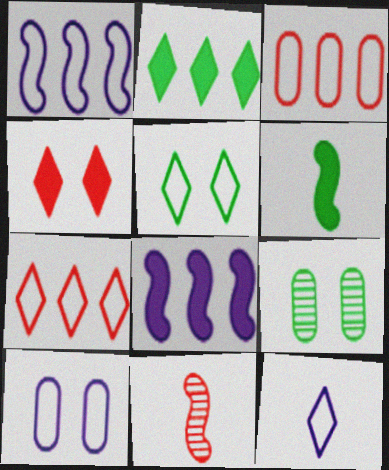[[1, 10, 12], 
[2, 10, 11], 
[3, 4, 11], 
[5, 7, 12]]